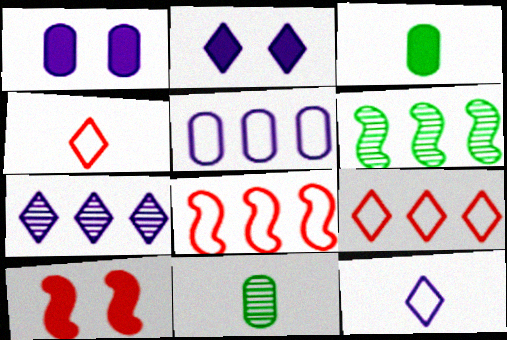[[1, 4, 6], 
[2, 7, 12], 
[2, 8, 11]]